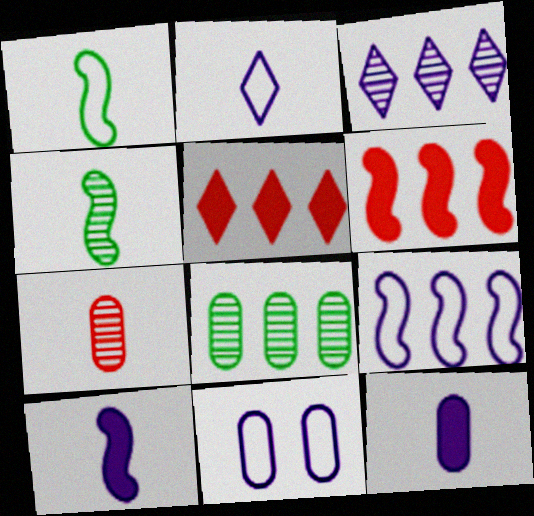[[2, 9, 11], 
[3, 10, 11], 
[4, 5, 11], 
[5, 8, 9]]